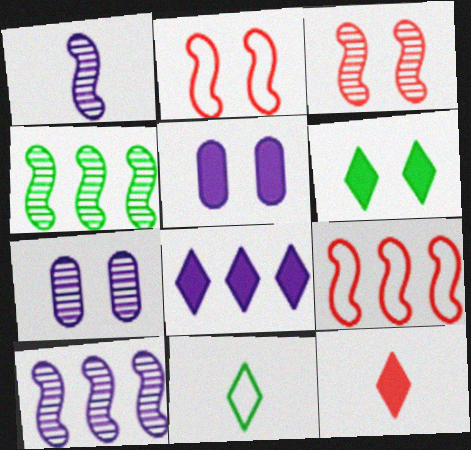[[1, 3, 4], 
[2, 6, 7], 
[6, 8, 12]]